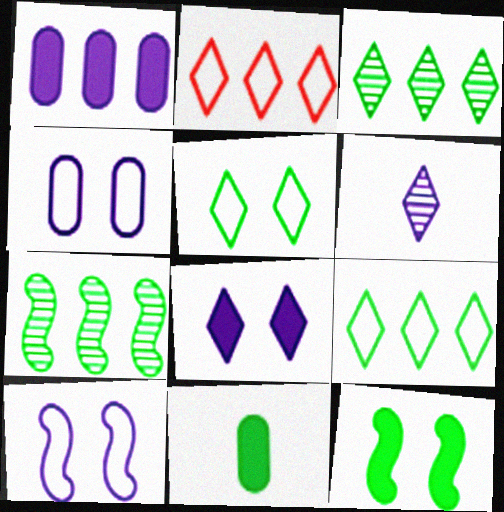[[1, 2, 7], 
[1, 6, 10], 
[5, 7, 11]]